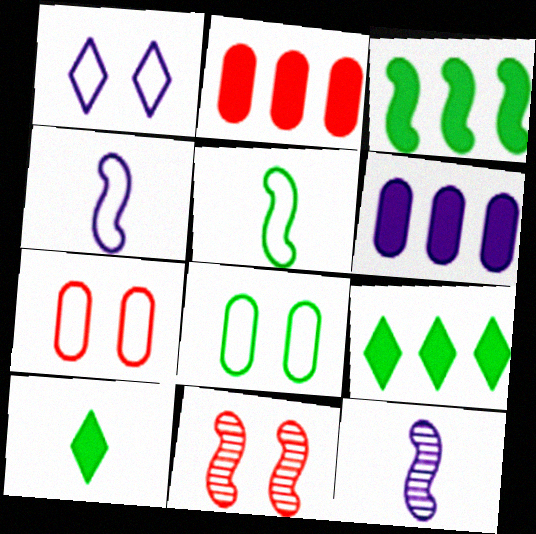[[1, 6, 12], 
[3, 4, 11], 
[7, 9, 12]]